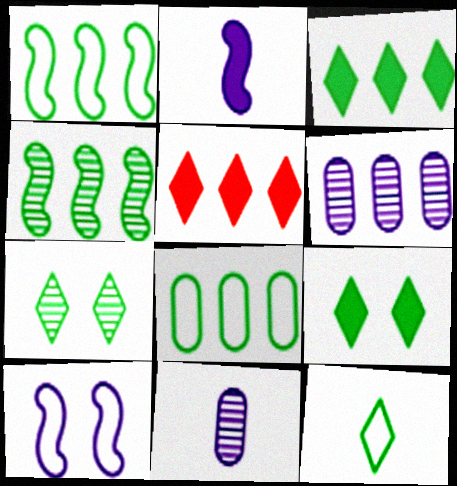[[1, 5, 6], 
[3, 4, 8], 
[3, 7, 12]]